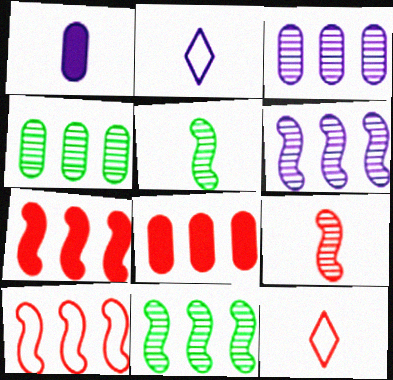[[1, 5, 12]]